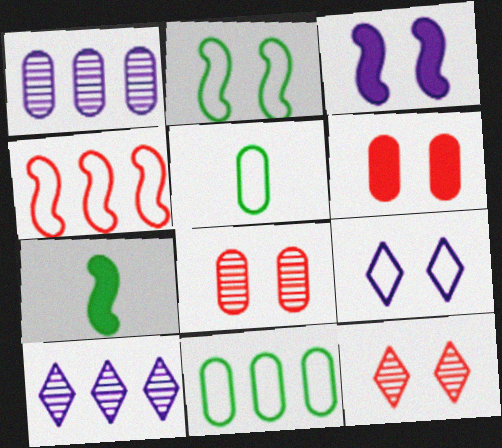[[1, 5, 6], 
[4, 5, 9]]